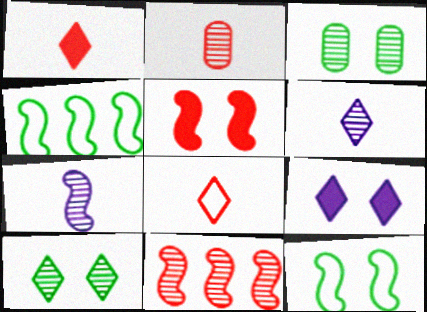[[2, 4, 9], 
[3, 6, 11], 
[4, 5, 7]]